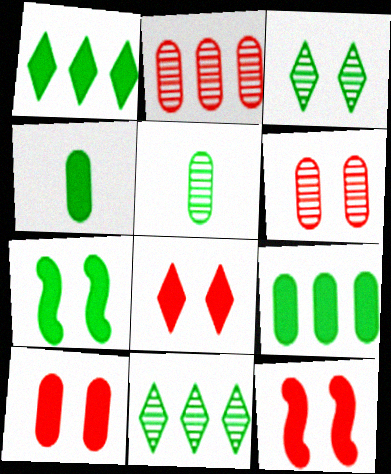[[1, 4, 7], 
[8, 10, 12]]